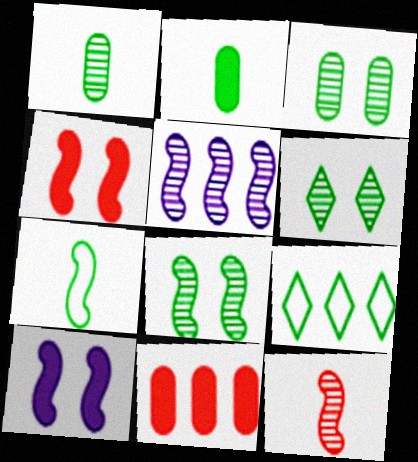[[2, 8, 9], 
[3, 6, 8], 
[4, 5, 7], 
[5, 8, 12], 
[5, 9, 11]]